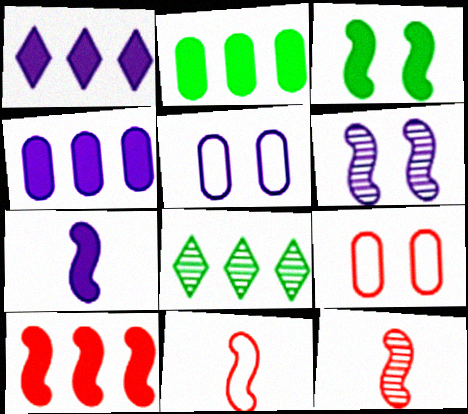[[1, 2, 10], 
[3, 7, 10], 
[7, 8, 9]]